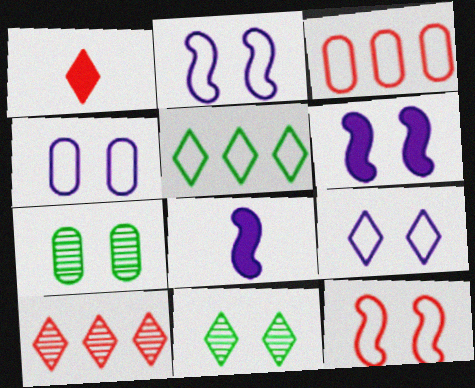[[2, 4, 9], 
[3, 8, 11]]